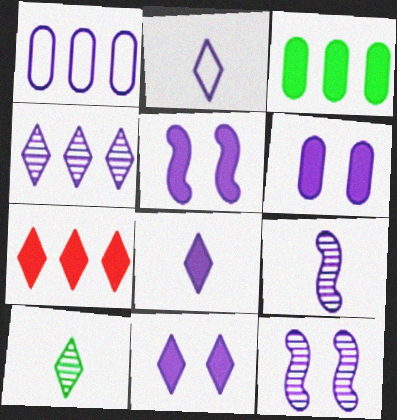[[1, 8, 12], 
[1, 9, 11], 
[2, 4, 11], 
[5, 6, 11]]